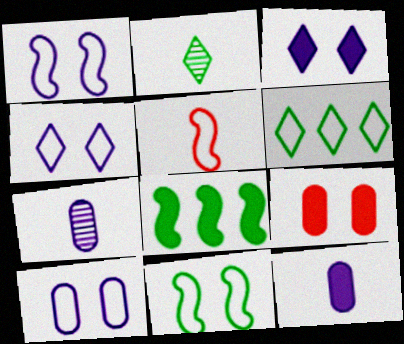[[1, 4, 10], 
[2, 5, 12], 
[5, 6, 10]]